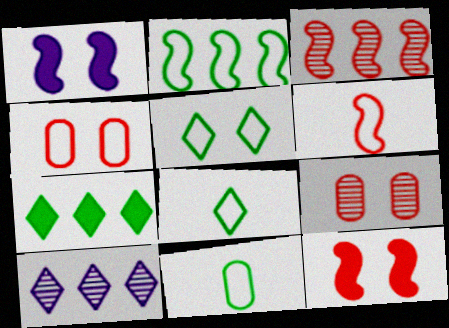[[1, 5, 9], 
[2, 5, 11], 
[3, 6, 12], 
[10, 11, 12]]